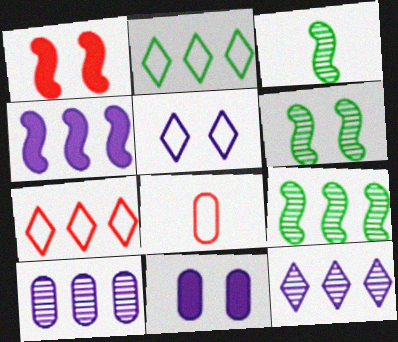[[3, 6, 9], 
[3, 7, 11]]